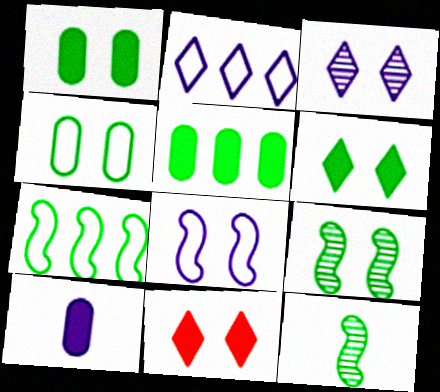[[4, 6, 9]]